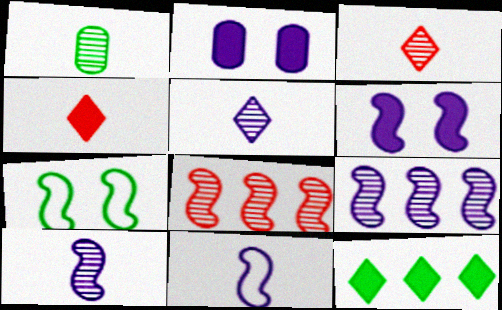[[1, 3, 10], 
[1, 4, 11], 
[1, 7, 12], 
[6, 9, 11]]